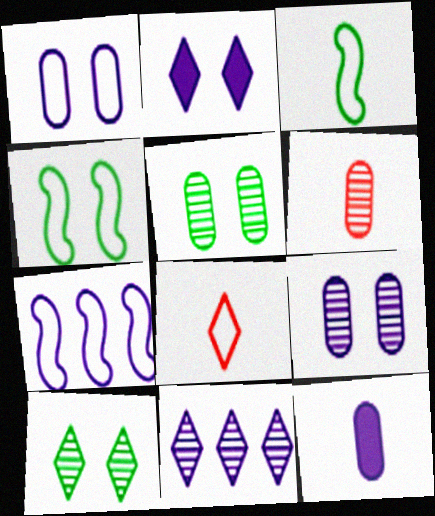[]